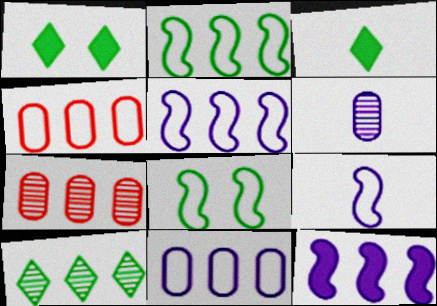[[1, 7, 9], 
[4, 10, 12]]